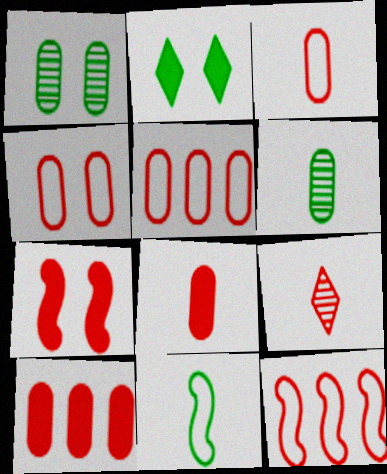[[3, 4, 5], 
[5, 7, 9]]